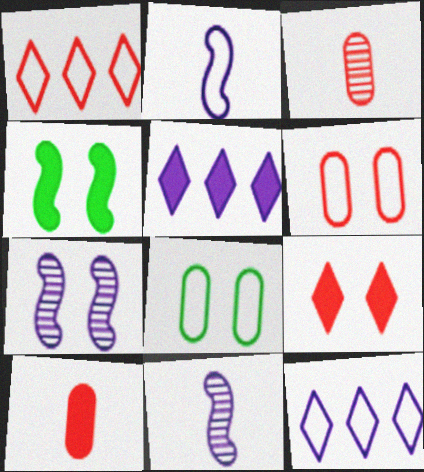[[1, 2, 8], 
[3, 4, 12], 
[4, 5, 10], 
[7, 8, 9]]